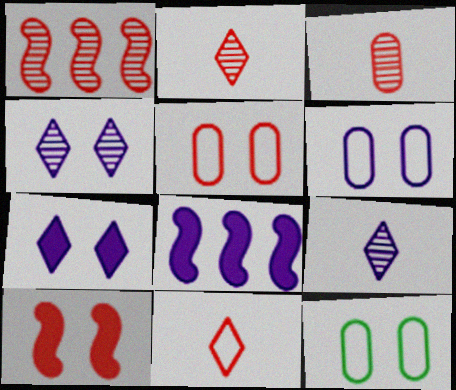[[2, 8, 12], 
[4, 10, 12], 
[5, 6, 12], 
[6, 8, 9]]